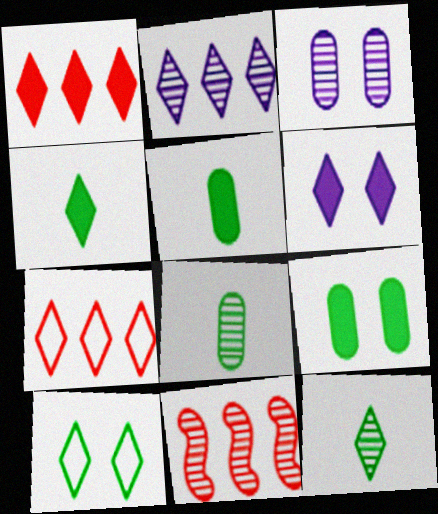[[1, 4, 6], 
[3, 11, 12], 
[6, 7, 12]]